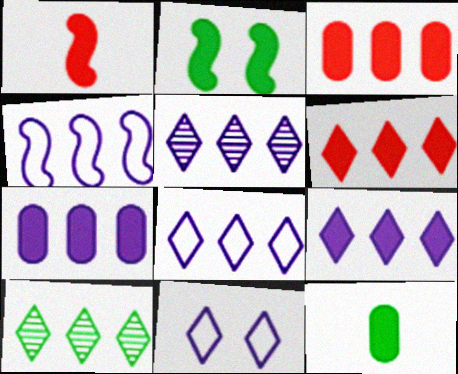[[3, 4, 10], 
[4, 5, 7], 
[5, 8, 9], 
[6, 8, 10]]